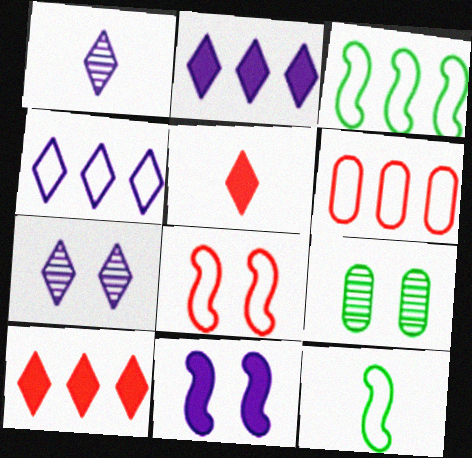[[3, 4, 6]]